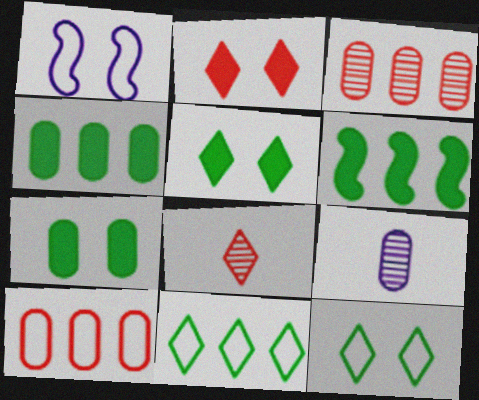[[1, 4, 8], 
[7, 9, 10]]